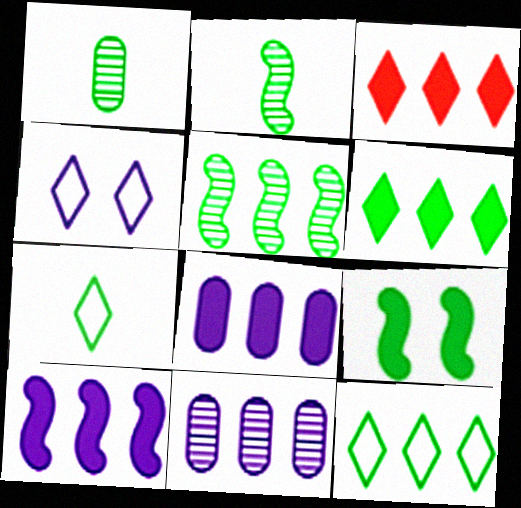[[1, 9, 12]]